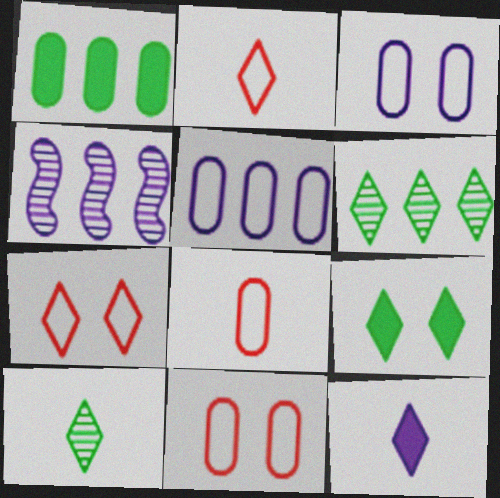[[2, 10, 12], 
[3, 4, 12], 
[4, 8, 9], 
[6, 7, 12]]